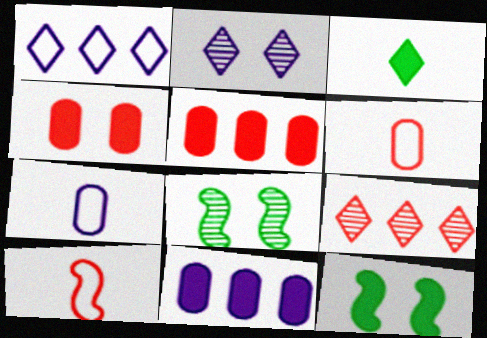[[4, 9, 10], 
[7, 9, 12]]